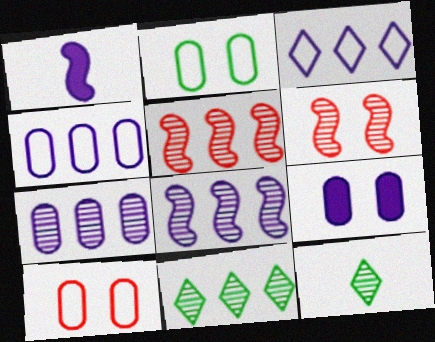[[1, 10, 11], 
[5, 7, 11], 
[6, 7, 12]]